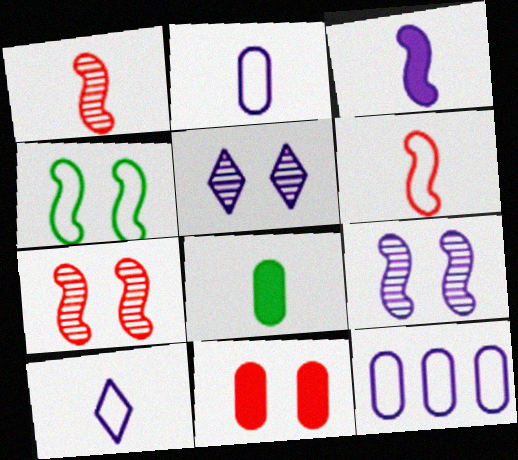[[1, 8, 10], 
[3, 5, 12], 
[4, 5, 11]]